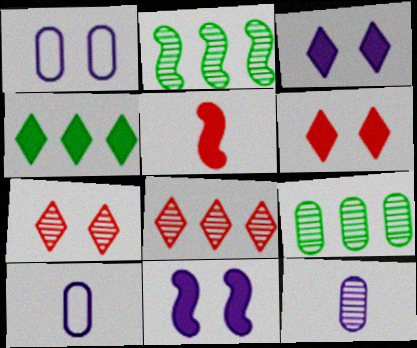[[2, 6, 10], 
[2, 7, 12]]